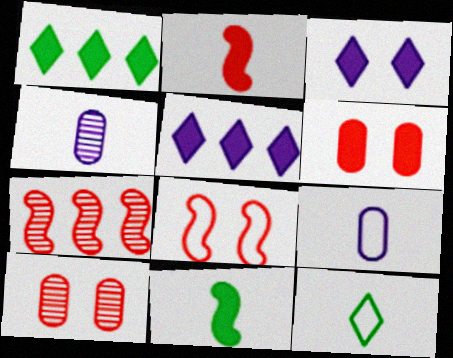[[1, 4, 8], 
[2, 4, 12], 
[2, 7, 8], 
[5, 6, 11]]